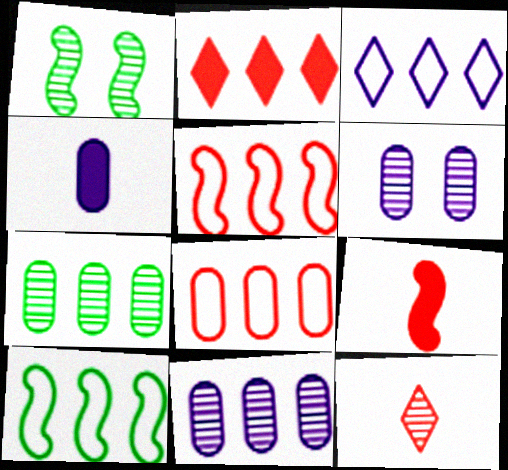[[1, 11, 12], 
[2, 10, 11], 
[3, 8, 10]]